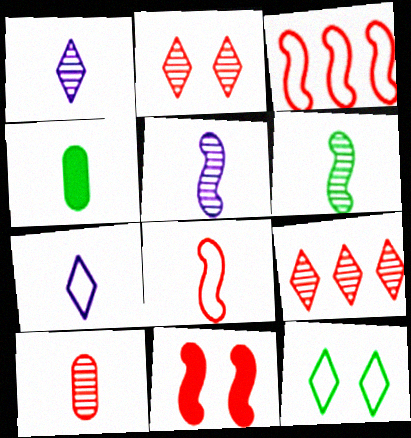[[1, 4, 8], 
[1, 6, 10]]